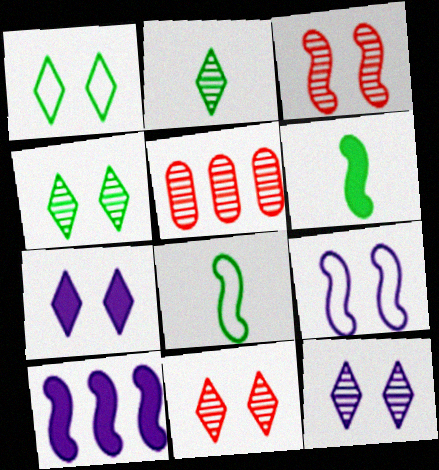[[1, 7, 11], 
[3, 8, 10], 
[4, 11, 12], 
[5, 7, 8]]